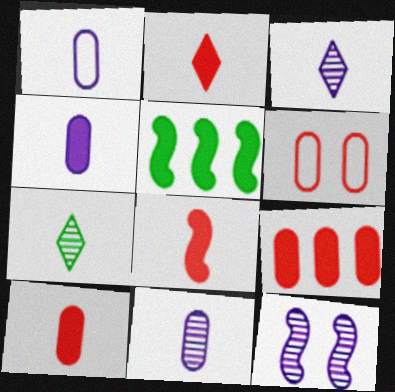[[1, 4, 11], 
[1, 7, 8], 
[2, 8, 10], 
[3, 5, 6]]